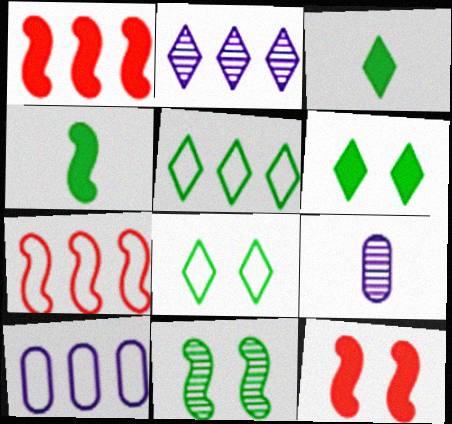[[1, 8, 9], 
[5, 7, 10], 
[5, 9, 12], 
[6, 7, 9]]